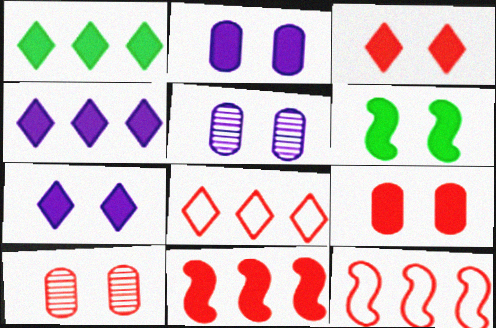[[2, 3, 6], 
[6, 7, 9]]